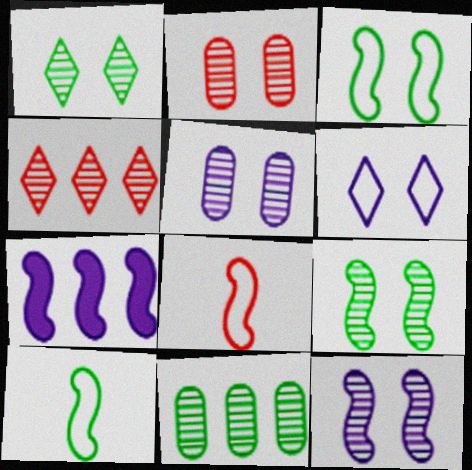[[1, 2, 12], 
[7, 8, 9]]